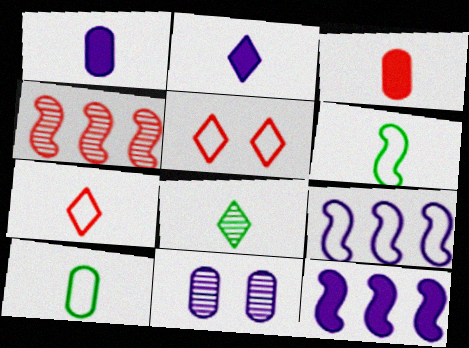[[2, 7, 8], 
[2, 9, 11], 
[3, 4, 5], 
[4, 8, 11], 
[5, 9, 10]]